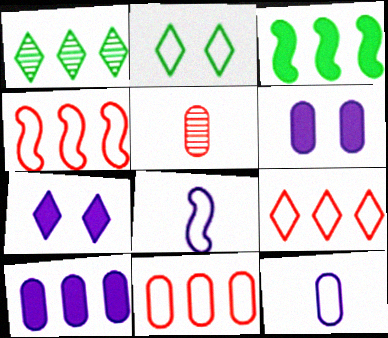[[1, 4, 10], 
[2, 4, 12], 
[2, 8, 11], 
[4, 9, 11]]